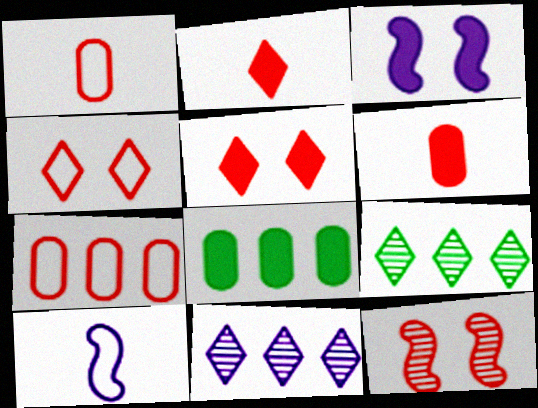[[1, 3, 9], 
[2, 3, 8], 
[2, 7, 12]]